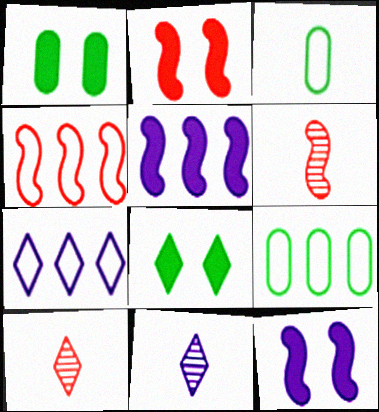[[1, 4, 11], 
[1, 6, 7], 
[2, 4, 6], 
[2, 9, 11], 
[4, 7, 9], 
[7, 8, 10], 
[9, 10, 12]]